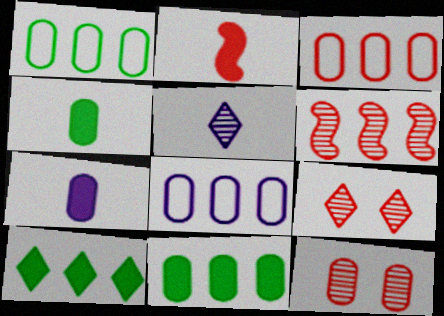[[1, 3, 8], 
[1, 7, 12], 
[2, 3, 9], 
[4, 8, 12], 
[6, 8, 10]]